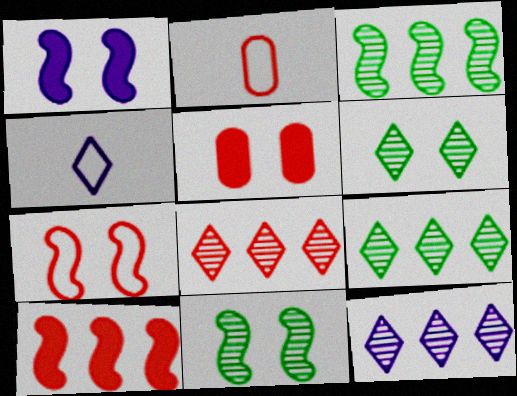[[1, 2, 9], 
[1, 7, 11], 
[3, 4, 5], 
[8, 9, 12]]